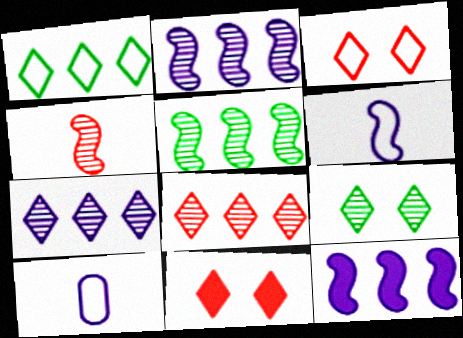[[5, 10, 11]]